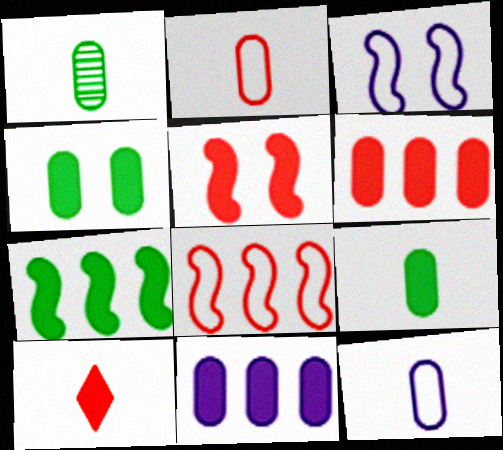[[5, 6, 10]]